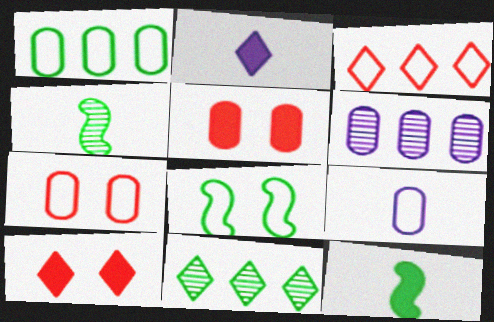[[1, 7, 9], 
[3, 8, 9]]